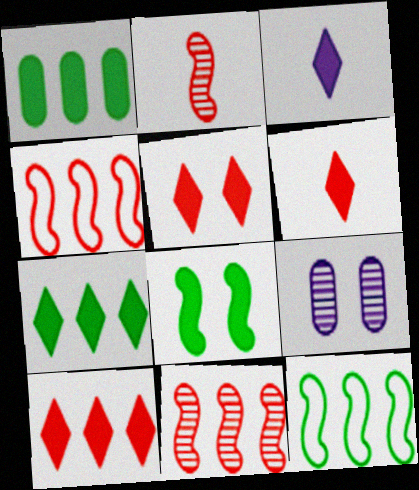[[3, 5, 7], 
[5, 6, 10], 
[6, 9, 12]]